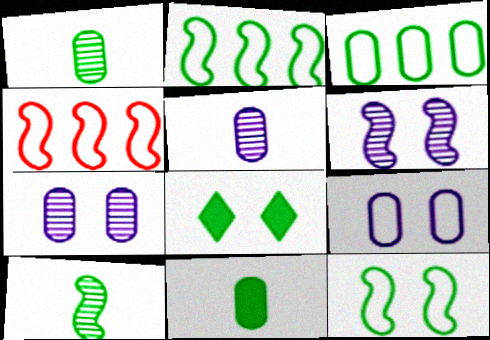[[1, 2, 8], 
[3, 8, 10], 
[4, 5, 8]]